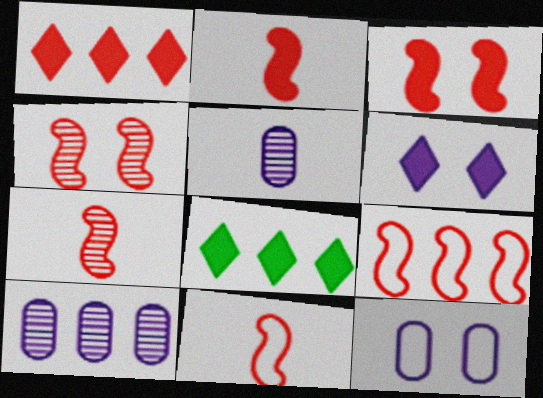[[2, 4, 9], 
[2, 7, 11], 
[3, 7, 9], 
[7, 8, 12], 
[8, 9, 10]]